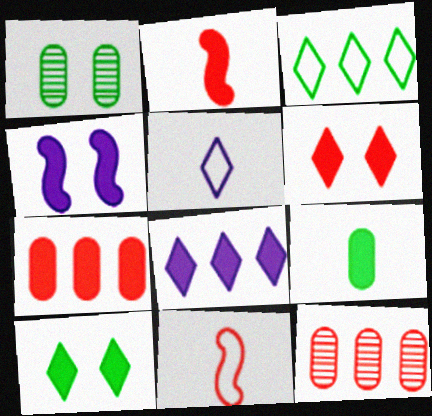[[1, 8, 11], 
[2, 6, 7], 
[6, 11, 12]]